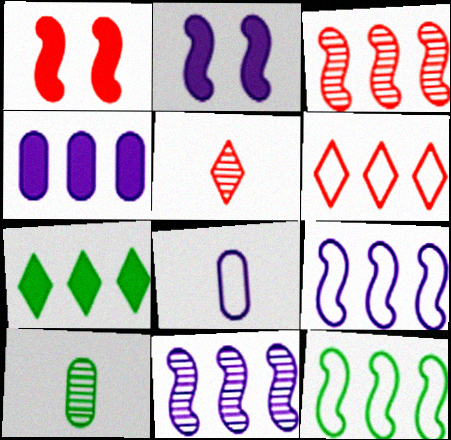[[2, 6, 10]]